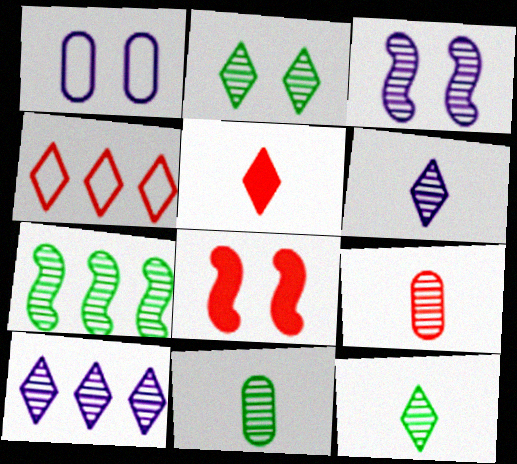[[1, 2, 8], 
[1, 5, 7], 
[2, 7, 11], 
[4, 8, 9]]